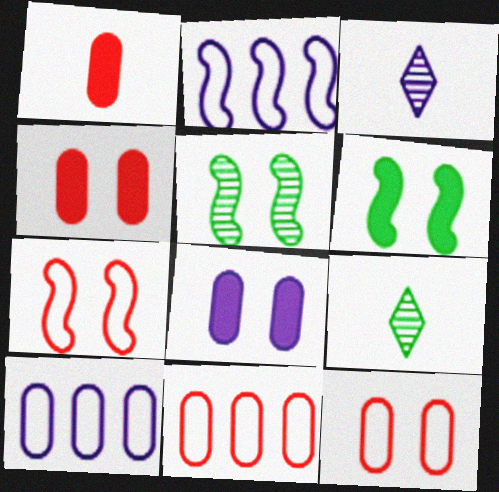[[2, 3, 8], 
[2, 4, 9], 
[3, 6, 11]]